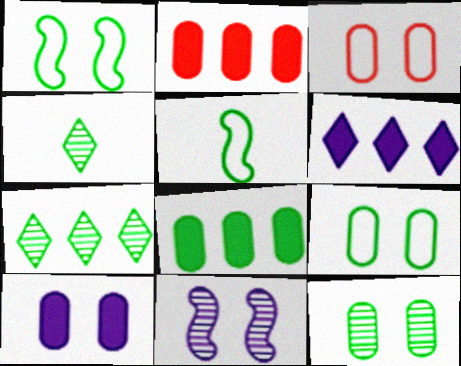[[1, 4, 8], 
[3, 10, 12]]